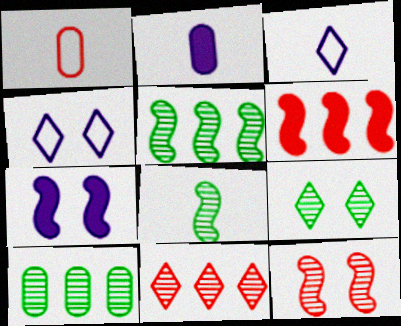[[8, 9, 10]]